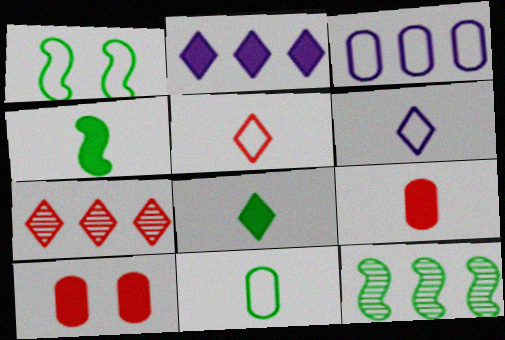[[1, 3, 5], 
[1, 4, 12], 
[2, 4, 10], 
[6, 10, 12]]